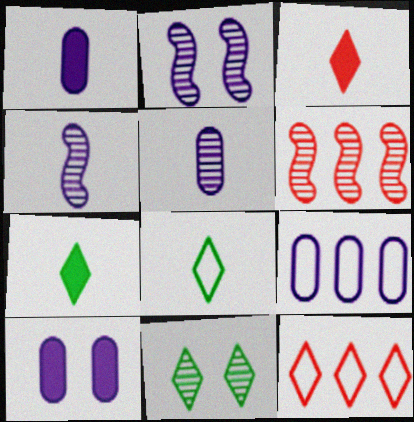[[5, 6, 11], 
[5, 9, 10], 
[6, 8, 10]]